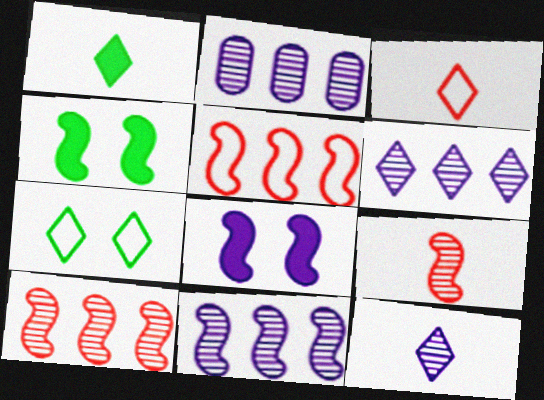[[1, 3, 12], 
[2, 3, 4], 
[2, 6, 11]]